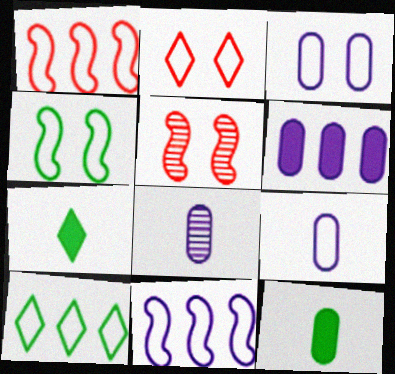[[2, 3, 4], 
[3, 6, 8]]